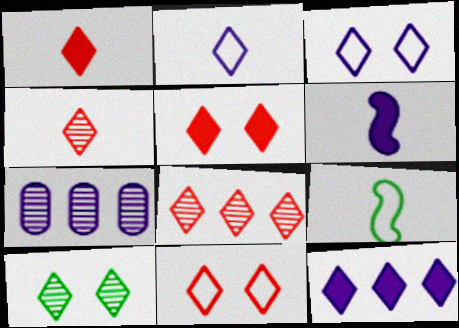[[1, 8, 11], 
[3, 5, 10], 
[3, 6, 7], 
[5, 7, 9]]